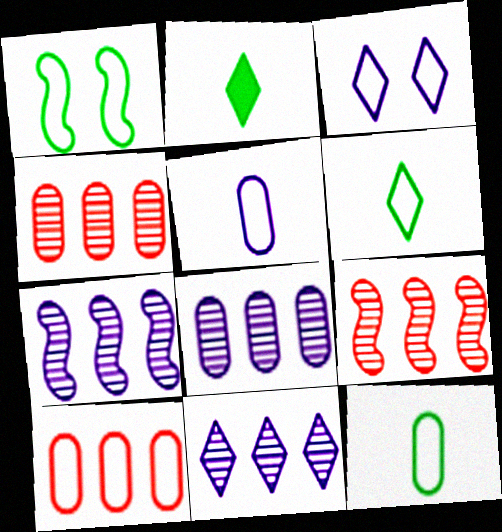[[7, 8, 11]]